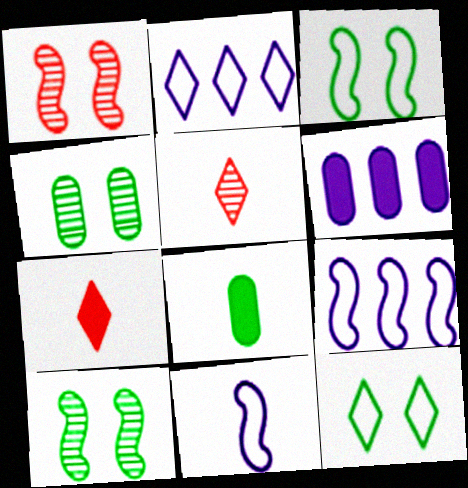[[1, 2, 8], 
[3, 5, 6], 
[4, 7, 9], 
[5, 8, 11]]